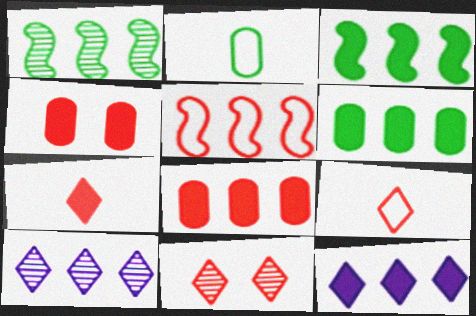[[3, 8, 12], 
[5, 6, 10]]